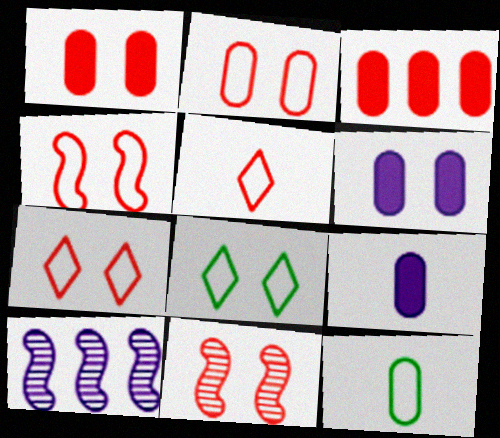[[1, 7, 11], 
[2, 4, 7], 
[3, 5, 11], 
[6, 8, 11]]